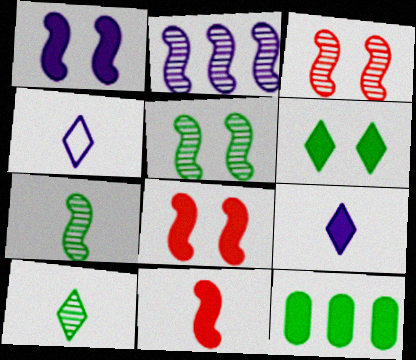[[2, 3, 7], 
[3, 4, 12], 
[8, 9, 12]]